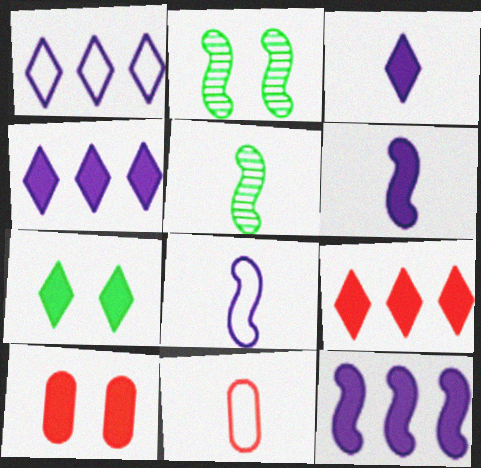[[1, 5, 10], 
[2, 4, 11], 
[3, 5, 11], 
[3, 7, 9]]